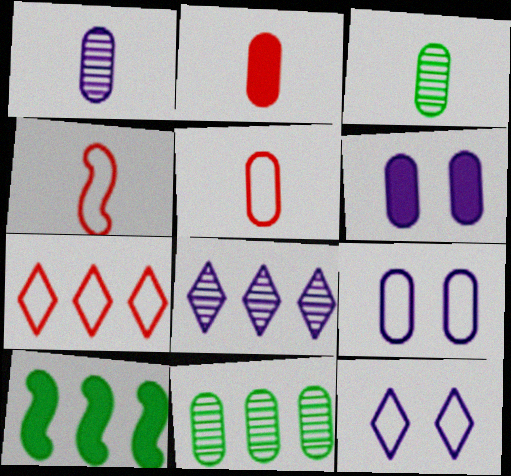[[2, 9, 11], 
[5, 6, 11]]